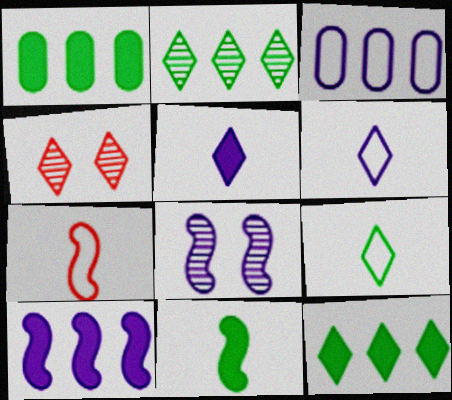[[3, 4, 11], 
[3, 5, 8], 
[4, 6, 12]]